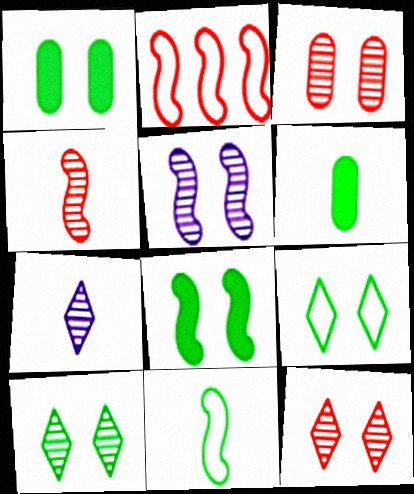[[1, 2, 7], 
[3, 5, 10]]